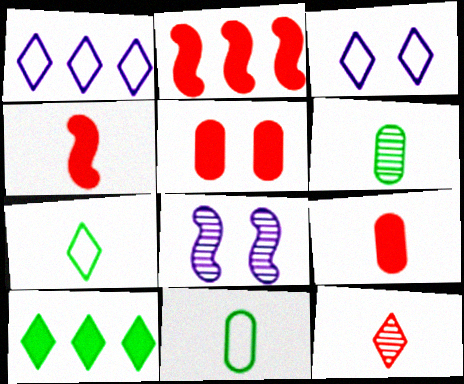[[2, 3, 6], 
[3, 10, 12]]